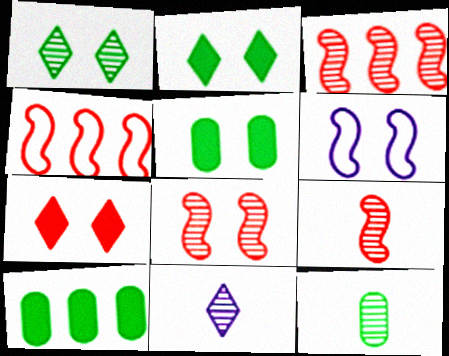[[3, 8, 9], 
[4, 5, 11], 
[9, 11, 12]]